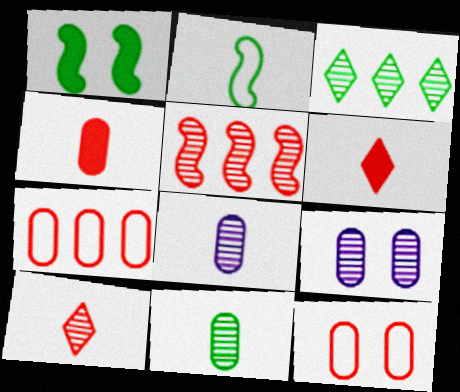[[2, 6, 8], 
[5, 6, 12]]